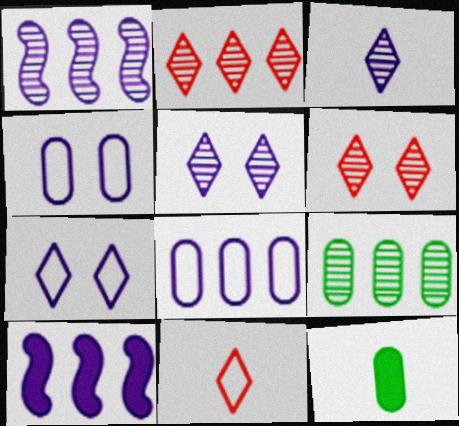[[1, 2, 9], 
[3, 4, 10]]